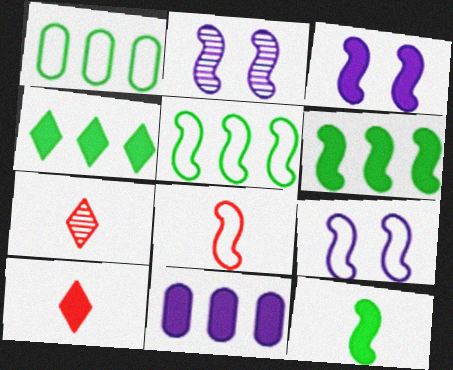[[1, 2, 10], 
[1, 3, 7], 
[2, 3, 9], 
[2, 6, 8], 
[5, 8, 9]]